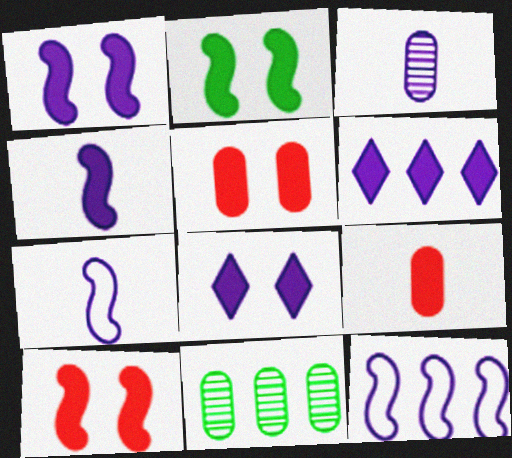[[1, 2, 10], 
[2, 5, 8], 
[2, 6, 9], 
[3, 8, 12]]